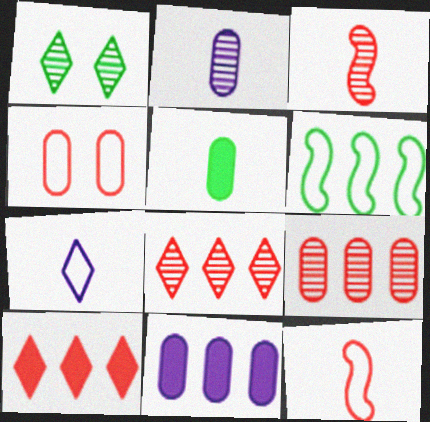[[1, 5, 6], 
[1, 7, 10], 
[1, 11, 12], 
[3, 4, 10], 
[3, 5, 7], 
[4, 6, 7], 
[6, 8, 11]]